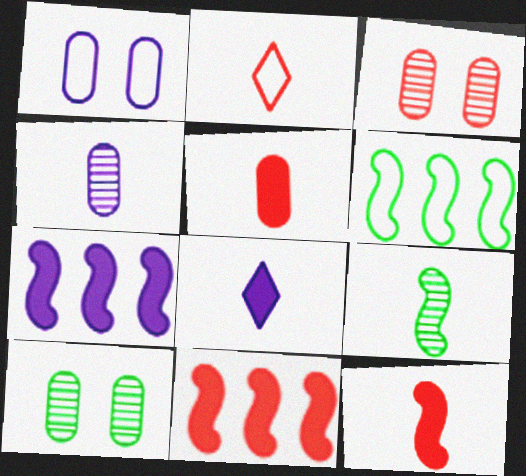[[1, 2, 6], 
[2, 3, 11], 
[2, 7, 10], 
[3, 6, 8]]